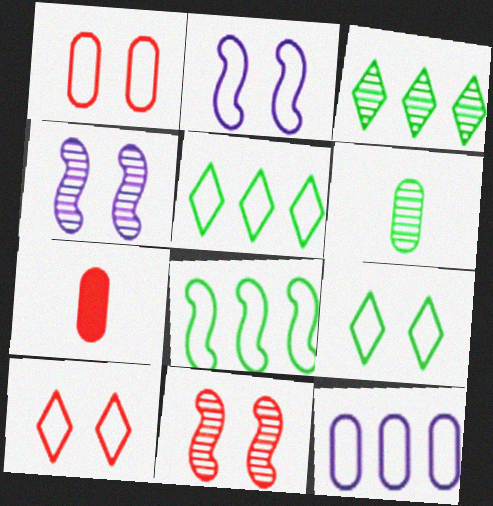[[1, 2, 9], 
[2, 3, 7], 
[4, 5, 7]]